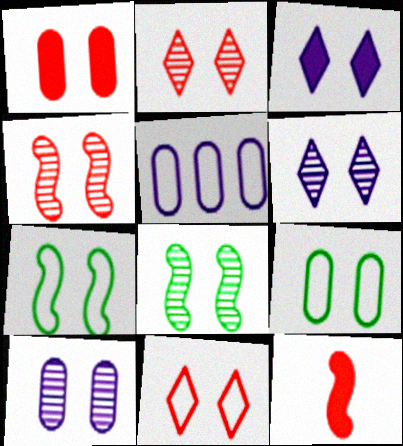[[1, 4, 11], 
[1, 6, 7], 
[1, 9, 10], 
[2, 8, 10], 
[3, 4, 9]]